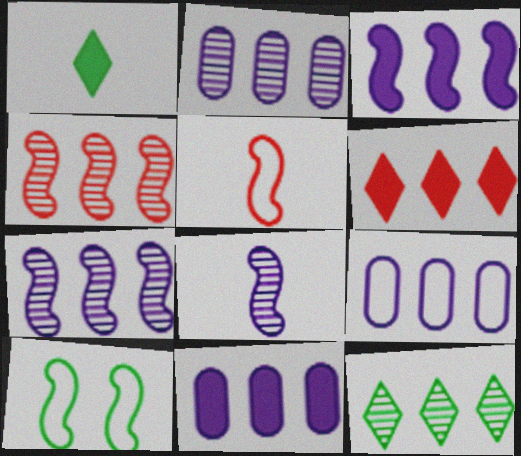[[2, 4, 12], 
[2, 9, 11]]